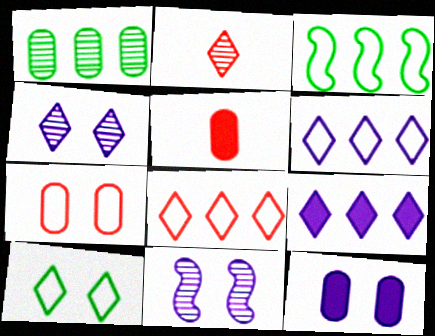[[1, 2, 11], 
[2, 3, 12], 
[2, 9, 10], 
[3, 4, 5]]